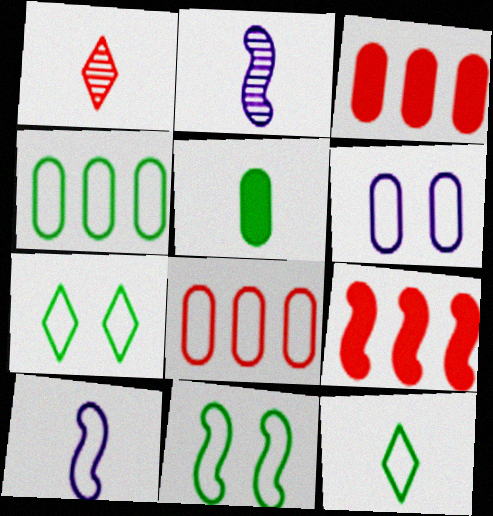[[1, 5, 10], 
[2, 3, 7], 
[2, 9, 11], 
[4, 11, 12], 
[7, 8, 10]]